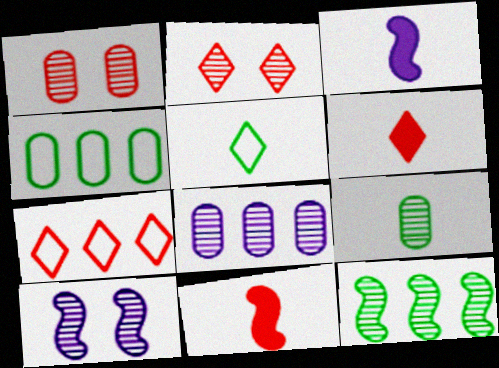[[1, 7, 11], 
[1, 8, 9], 
[2, 3, 4], 
[2, 6, 7], 
[4, 6, 10]]